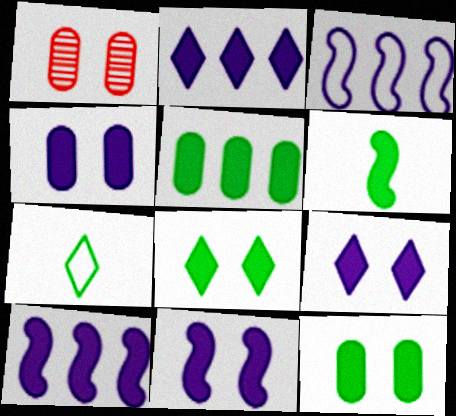[[1, 7, 10], 
[4, 9, 11], 
[5, 6, 8]]